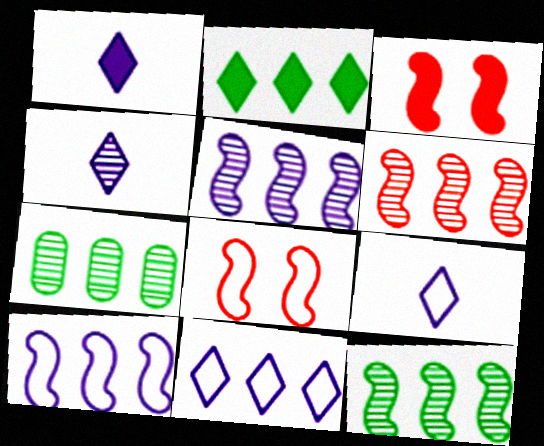[[1, 4, 9], 
[1, 7, 8], 
[3, 7, 9], 
[5, 6, 12]]